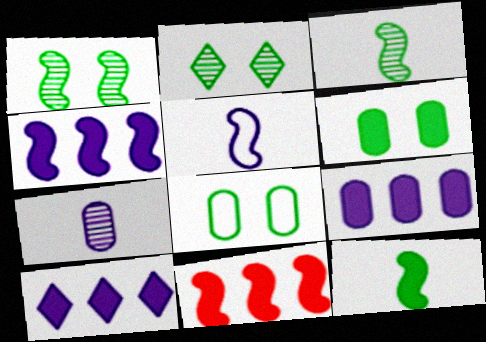[[1, 5, 11], 
[4, 9, 10]]